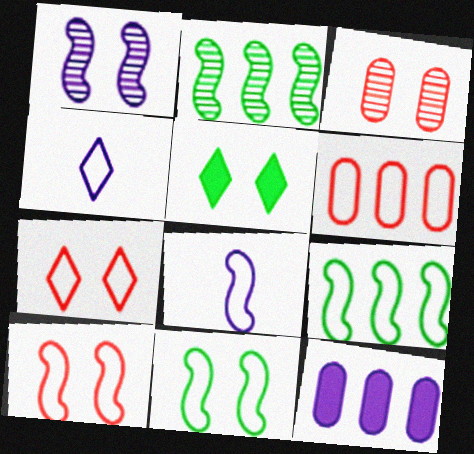[[1, 4, 12], 
[4, 6, 11], 
[8, 9, 10]]